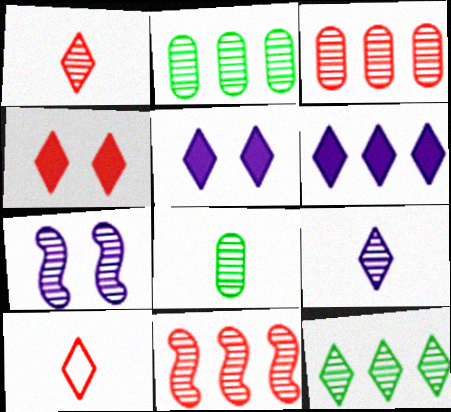[[1, 2, 7], 
[5, 10, 12]]